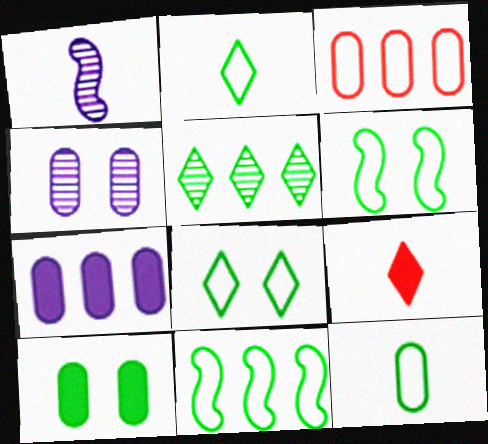[[1, 9, 12], 
[4, 9, 11], 
[8, 11, 12]]